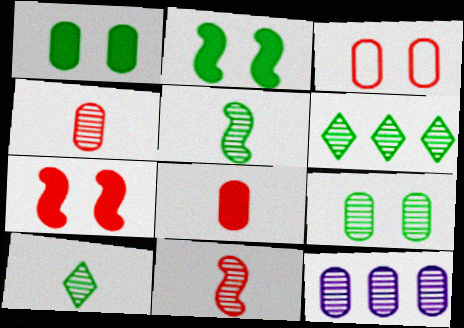[[4, 9, 12], 
[5, 6, 9]]